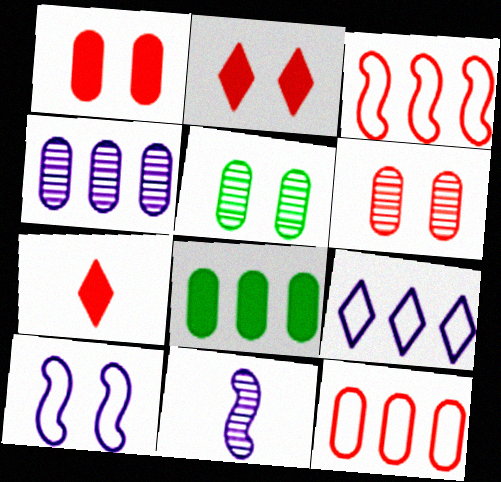[[2, 5, 10], 
[3, 6, 7], 
[4, 8, 12]]